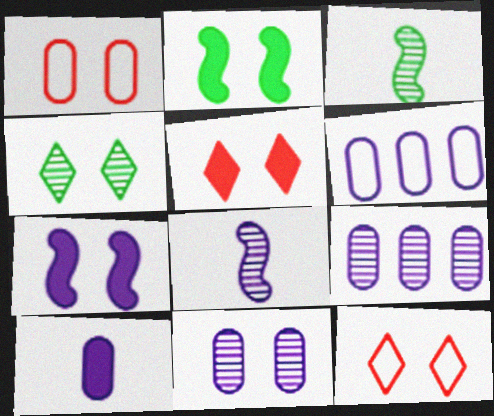[[1, 4, 7], 
[2, 11, 12], 
[3, 5, 6], 
[6, 10, 11]]